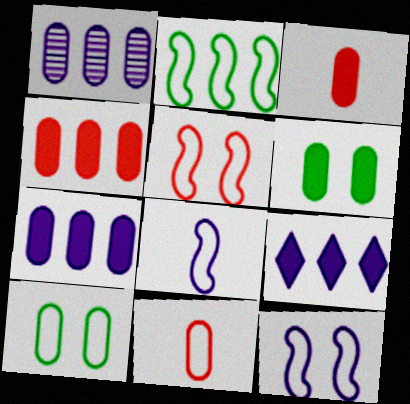[[1, 3, 10], 
[1, 6, 11], 
[2, 5, 8], 
[3, 6, 7]]